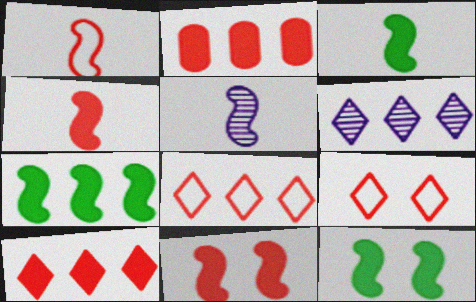[[1, 3, 5], 
[3, 7, 12]]